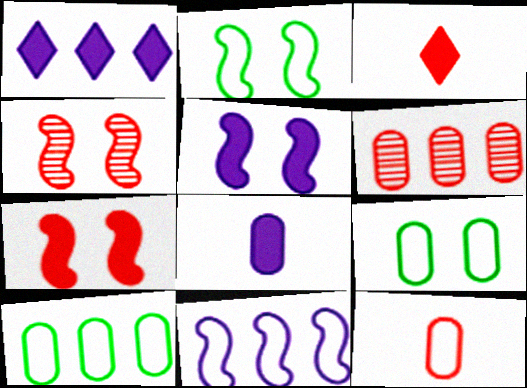[[1, 5, 8], 
[2, 4, 5], 
[6, 8, 9]]